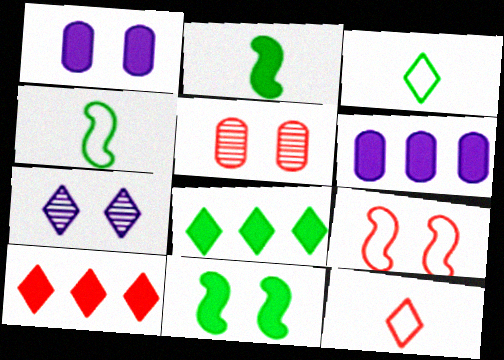[[1, 2, 10], 
[3, 7, 10], 
[7, 8, 12]]